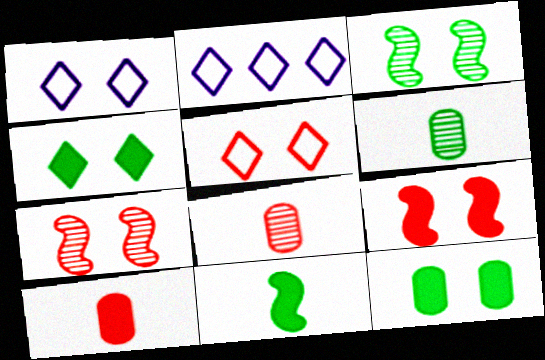[[1, 7, 12], 
[2, 3, 10], 
[2, 6, 9]]